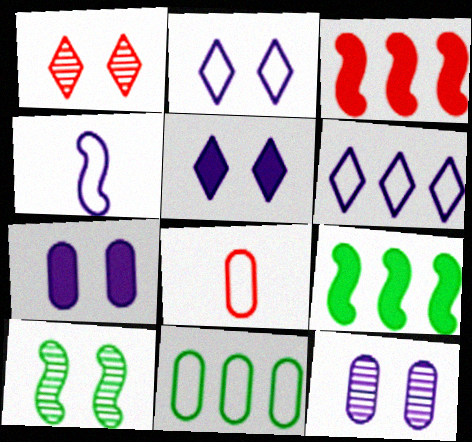[[1, 3, 8], 
[1, 10, 12], 
[3, 4, 10]]